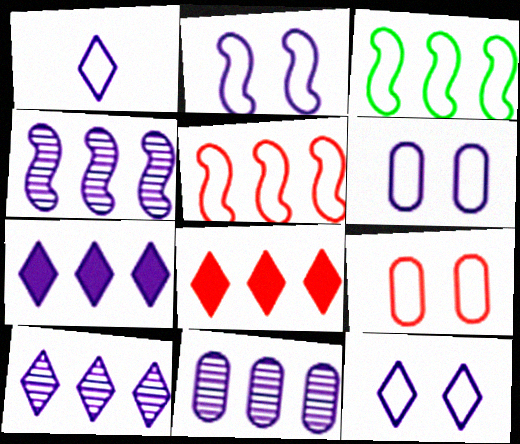[[1, 3, 9], 
[2, 6, 12], 
[3, 8, 11], 
[4, 10, 11]]